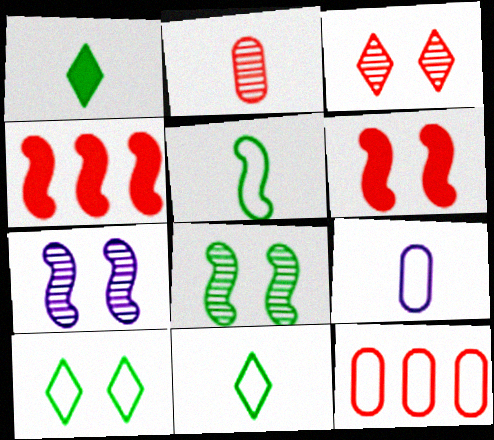[[1, 7, 12], 
[4, 5, 7]]